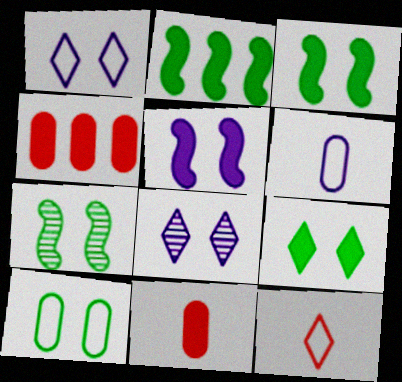[[7, 9, 10]]